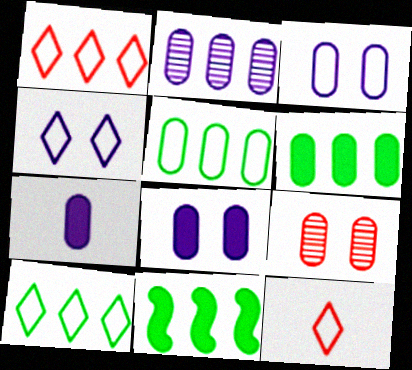[[1, 2, 11], 
[2, 3, 7], 
[4, 10, 12], 
[5, 7, 9]]